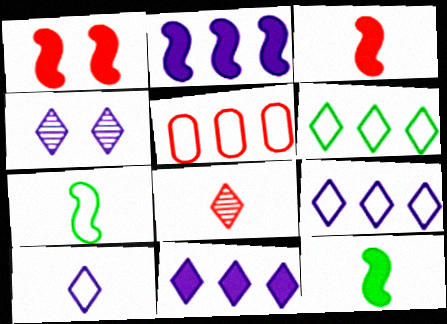[[1, 2, 12], 
[1, 5, 8], 
[4, 5, 12], 
[4, 10, 11]]